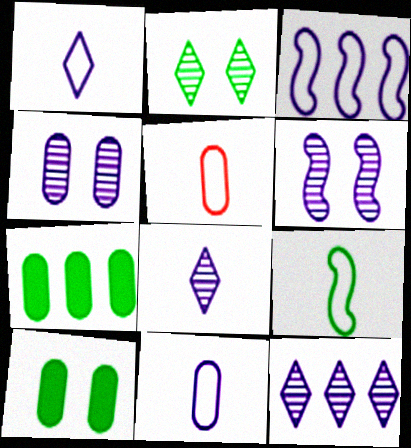[[1, 5, 9], 
[2, 7, 9], 
[4, 5, 7]]